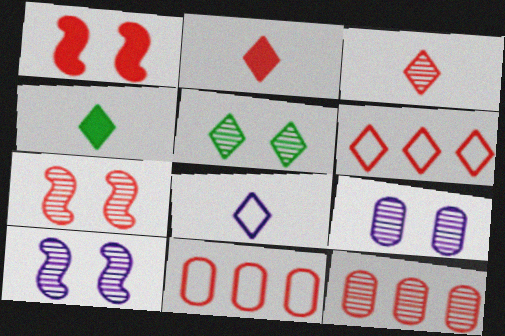[[1, 3, 11], 
[2, 7, 11], 
[3, 4, 8], 
[3, 7, 12], 
[4, 10, 11], 
[5, 7, 9]]